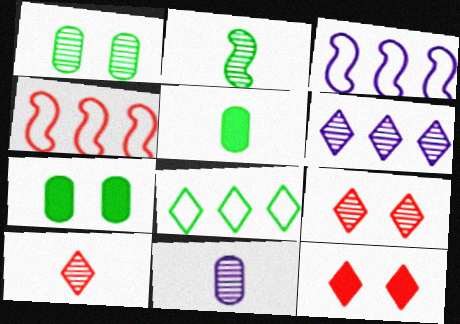[[2, 7, 8], 
[2, 10, 11], 
[3, 5, 9], 
[3, 7, 10]]